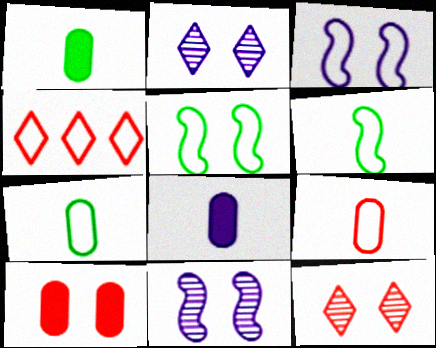[[1, 4, 11], 
[2, 5, 10], 
[3, 4, 7]]